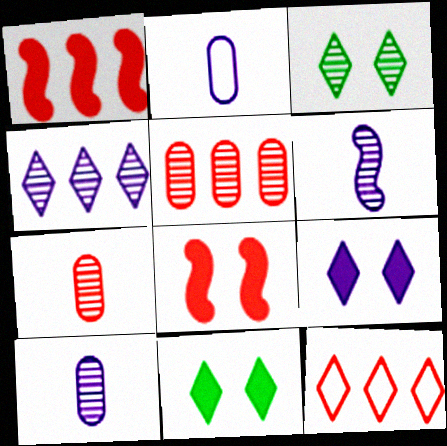[[1, 2, 3], 
[1, 5, 12], 
[3, 5, 6], 
[7, 8, 12]]